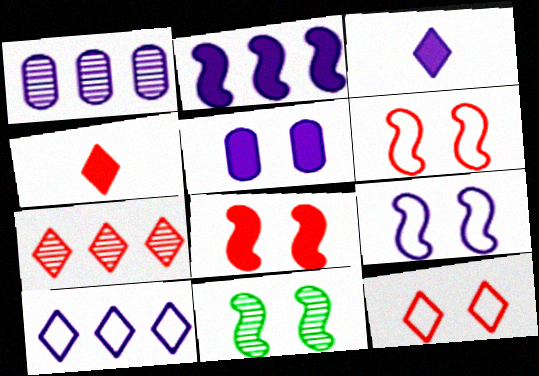[[1, 2, 10], 
[1, 3, 9], 
[2, 3, 5], 
[4, 7, 12], 
[5, 11, 12], 
[8, 9, 11]]